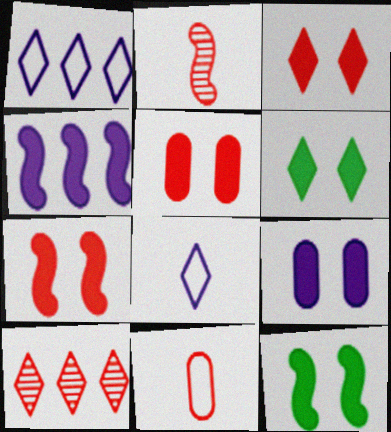[[3, 5, 7], 
[3, 9, 12], 
[6, 7, 9], 
[6, 8, 10], 
[7, 10, 11]]